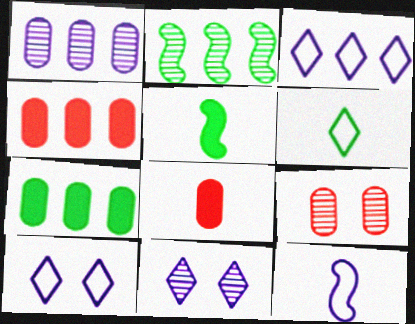[[2, 3, 4], 
[2, 8, 10], 
[3, 5, 9]]